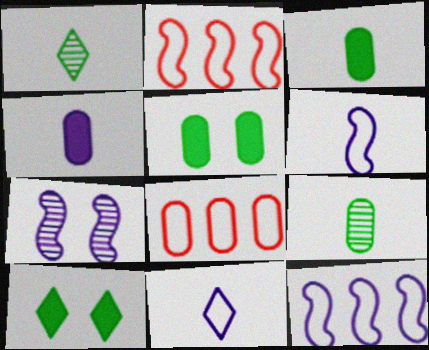[]